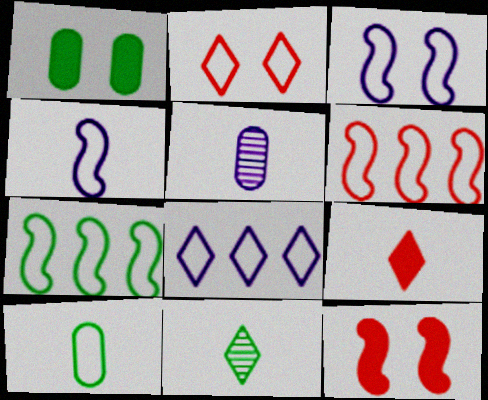[[1, 7, 11]]